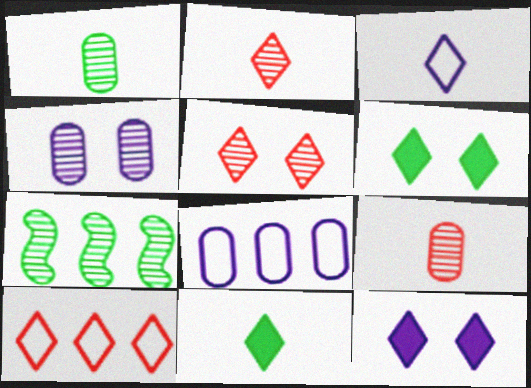[[2, 3, 11], 
[2, 4, 7]]